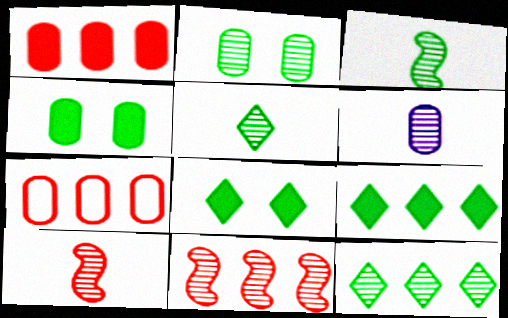[[2, 3, 12], 
[4, 6, 7], 
[5, 6, 10]]